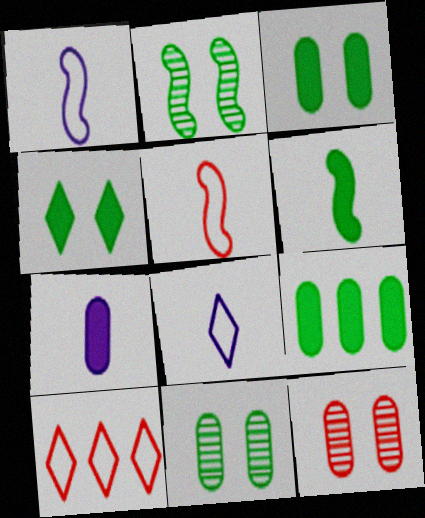[[2, 7, 10], 
[4, 6, 9]]